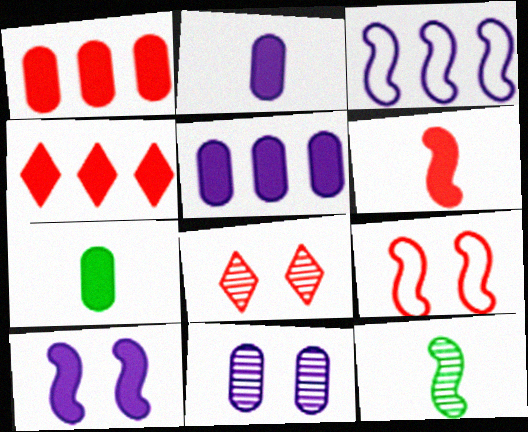[[3, 7, 8], 
[4, 7, 10]]